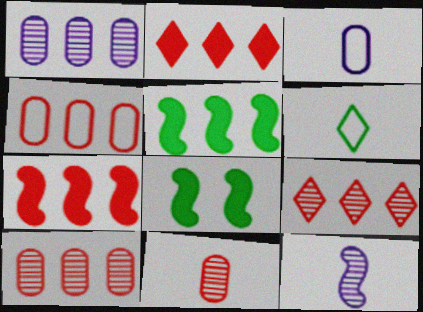[[3, 8, 9], 
[4, 7, 9]]